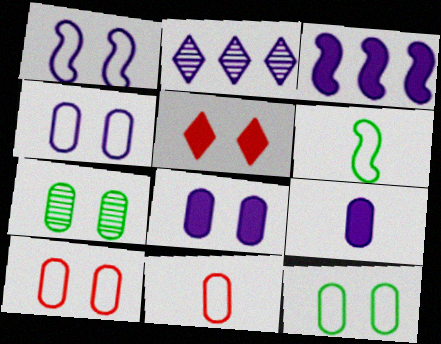[[1, 2, 9], 
[1, 5, 7], 
[4, 10, 12], 
[7, 8, 10]]